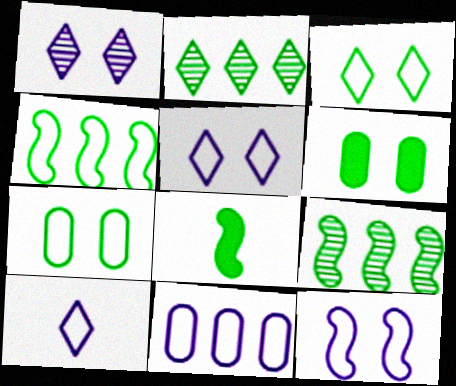[[2, 7, 8], 
[10, 11, 12]]